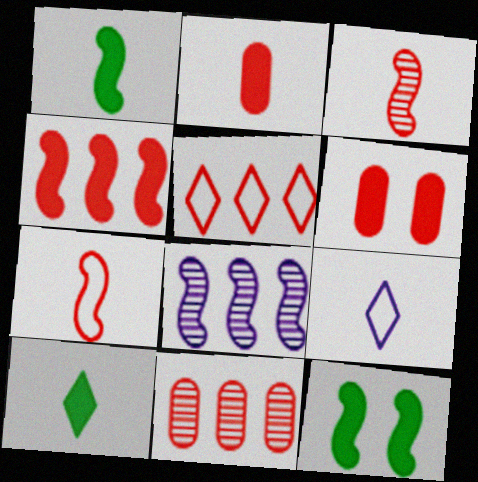[[3, 5, 6], 
[4, 5, 11], 
[7, 8, 12], 
[9, 11, 12]]